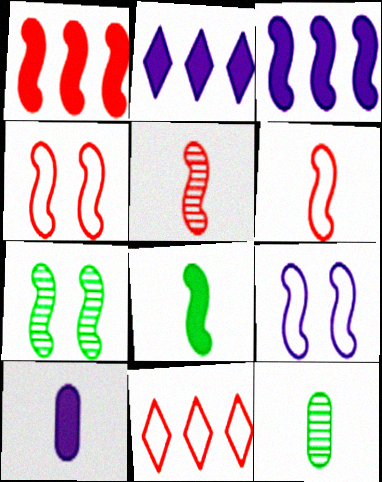[[1, 4, 5], 
[2, 4, 12], 
[3, 6, 7], 
[7, 10, 11]]